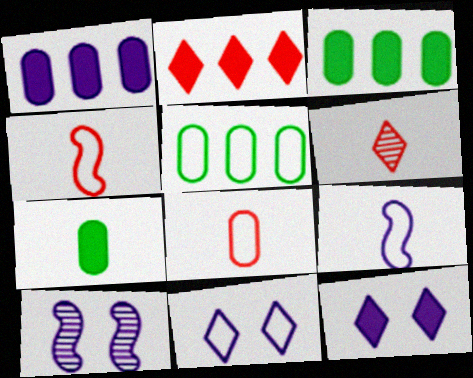[[4, 5, 11], 
[6, 7, 9]]